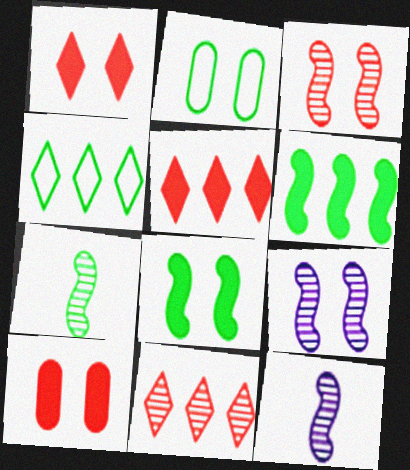[[1, 2, 9], 
[2, 5, 12], 
[4, 10, 12]]